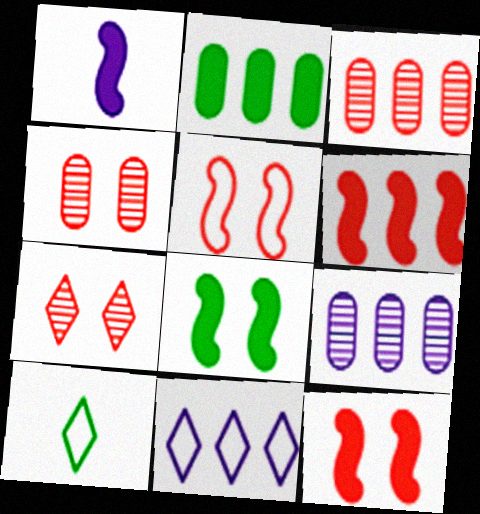[[1, 6, 8], 
[9, 10, 12]]